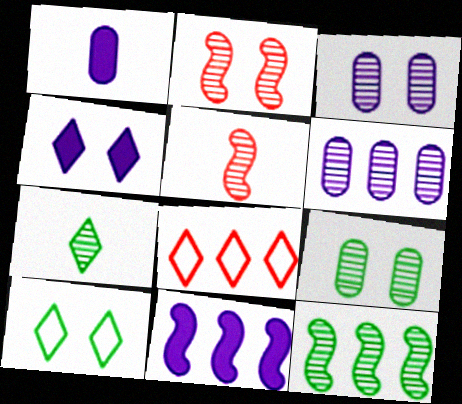[[1, 4, 11], 
[2, 6, 7], 
[4, 7, 8], 
[7, 9, 12]]